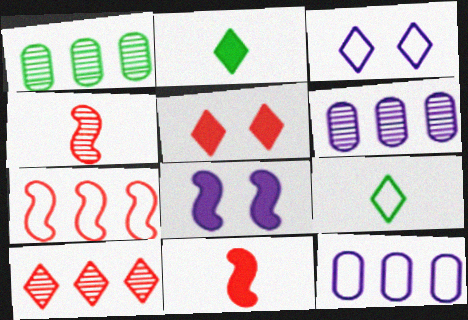[[1, 3, 11], 
[2, 3, 10]]